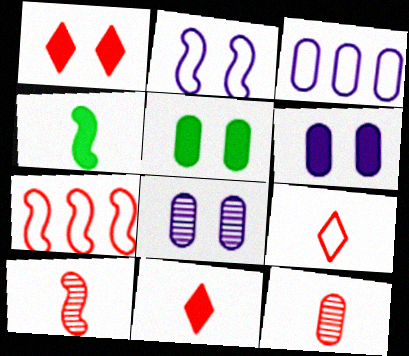[[1, 7, 12], 
[3, 5, 12]]